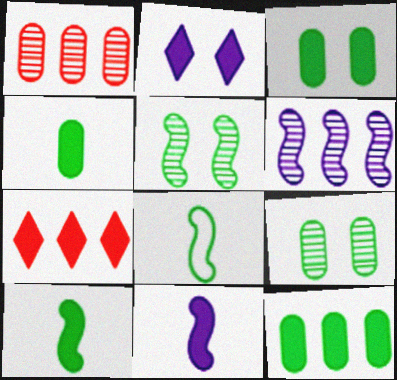[[1, 2, 8], 
[3, 4, 12], 
[3, 7, 11]]